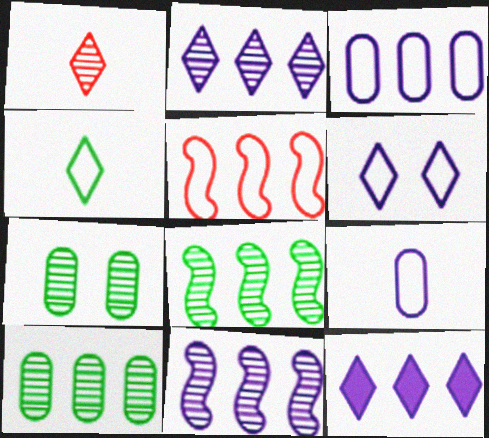[[1, 7, 11], 
[3, 11, 12], 
[5, 10, 12]]